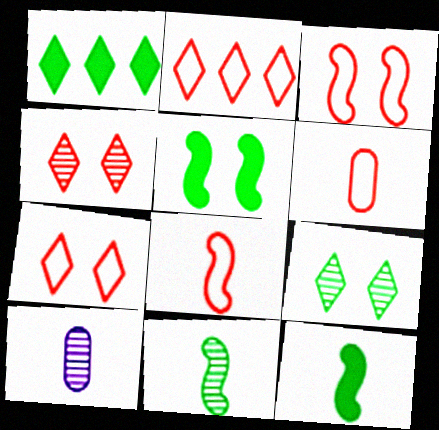[[1, 3, 10], 
[2, 3, 6], 
[2, 5, 10]]